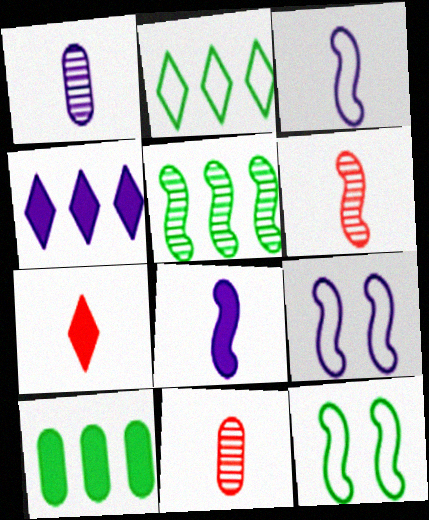[[1, 4, 9], 
[2, 5, 10], 
[4, 11, 12]]